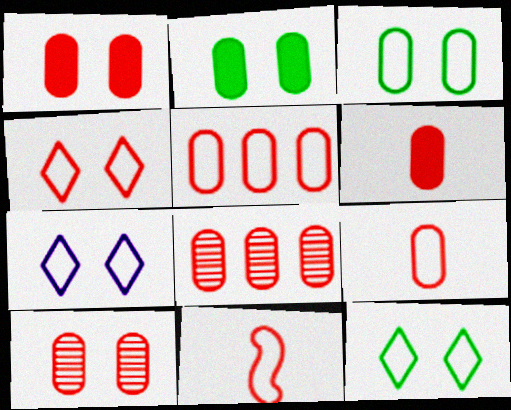[[1, 8, 9], 
[4, 5, 11], 
[4, 7, 12], 
[5, 6, 10]]